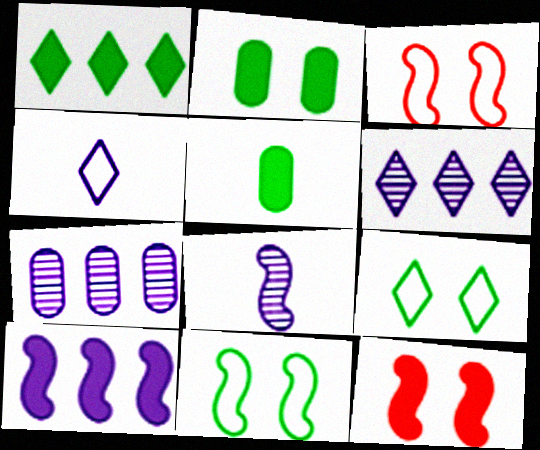[[3, 5, 6]]